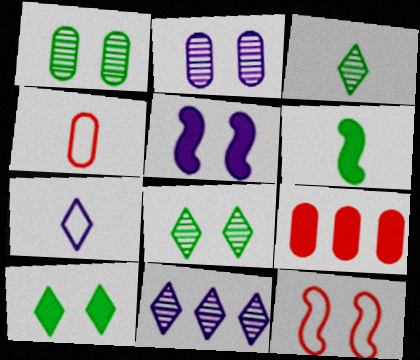[[2, 10, 12]]